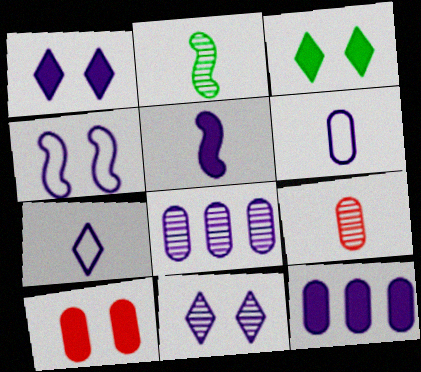[[1, 5, 12]]